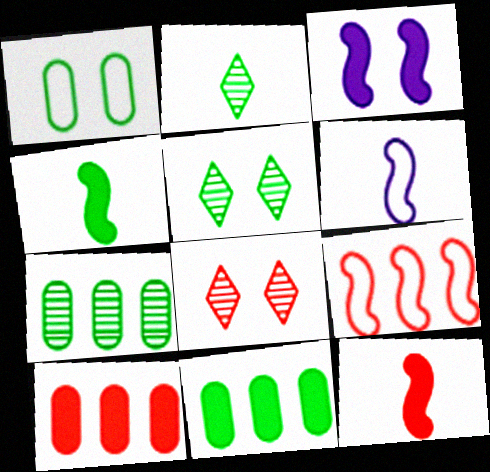[[1, 3, 8], 
[5, 6, 10], 
[6, 8, 11]]